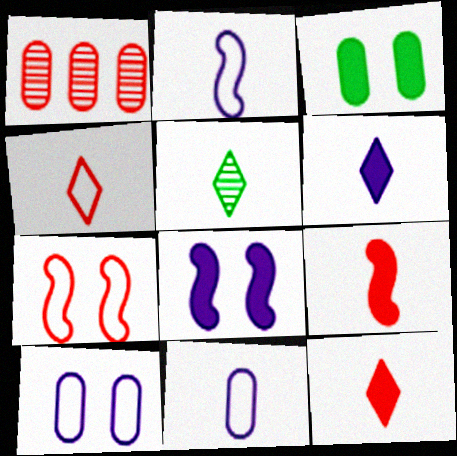[[1, 3, 11], 
[1, 7, 12], 
[4, 5, 6], 
[5, 9, 11]]